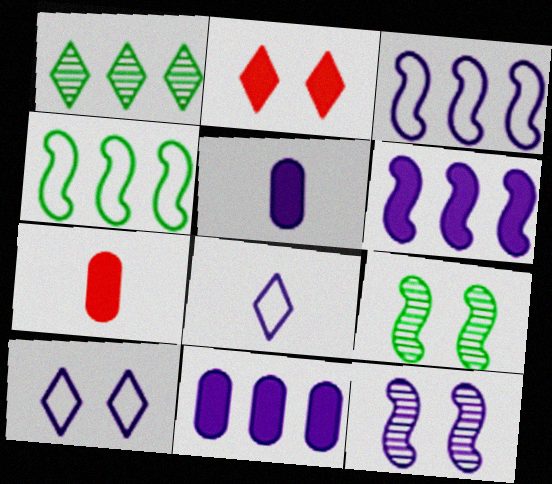[[1, 2, 8], 
[8, 11, 12]]